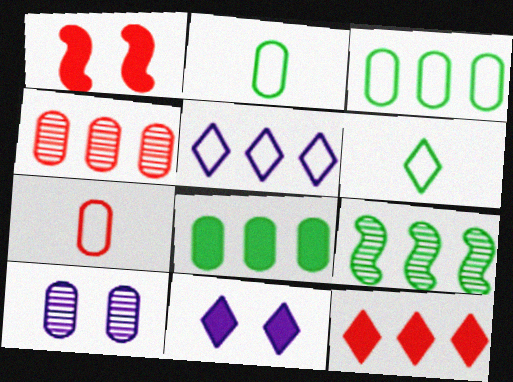[[7, 8, 10], 
[7, 9, 11]]